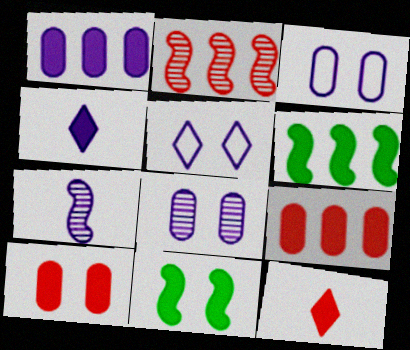[[1, 5, 7], 
[1, 11, 12], 
[4, 6, 10], 
[4, 9, 11]]